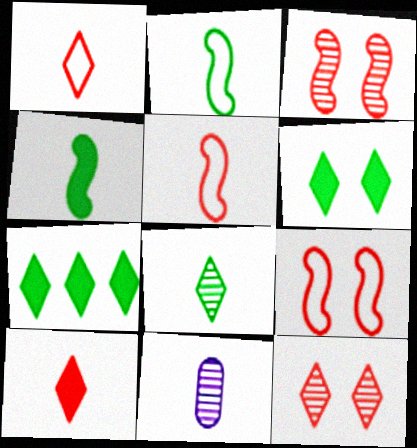[[1, 4, 11], 
[2, 10, 11], 
[7, 9, 11]]